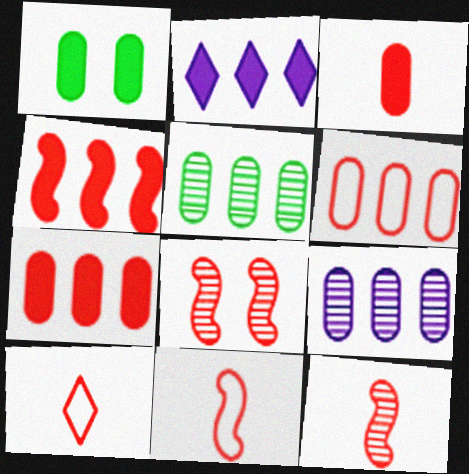[[3, 10, 12], 
[4, 8, 11], 
[7, 8, 10]]